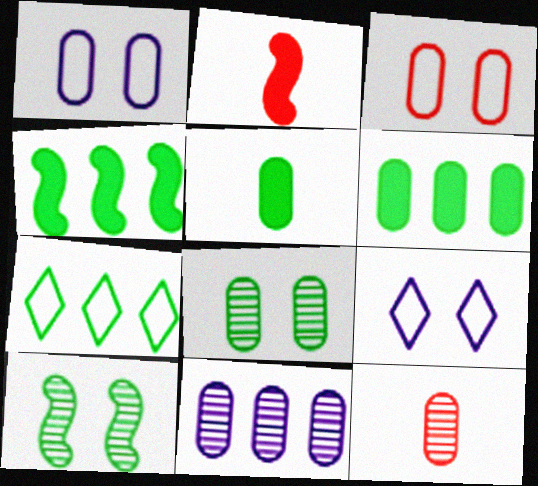[[1, 6, 12], 
[3, 5, 11], 
[4, 9, 12], 
[5, 7, 10], 
[8, 11, 12]]